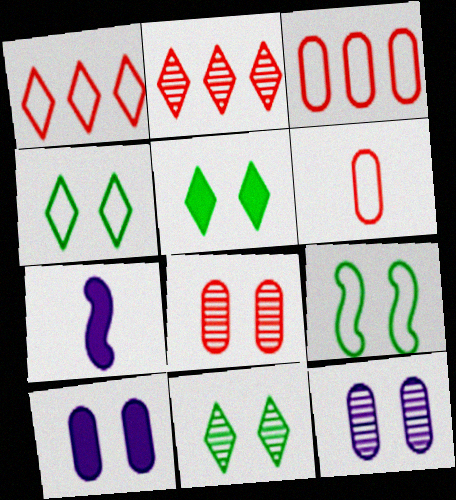[[3, 7, 11], 
[4, 5, 11]]